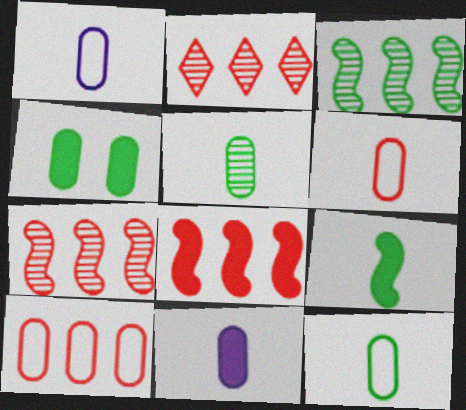[[1, 6, 12], 
[2, 8, 10], 
[5, 6, 11]]